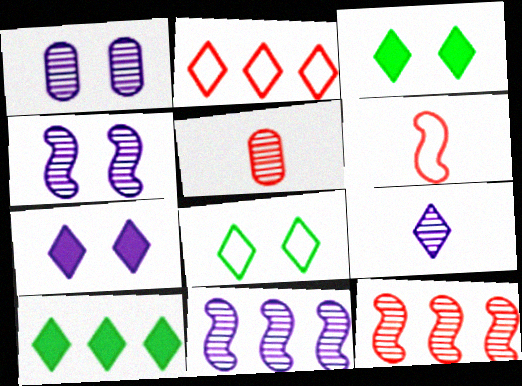[[1, 6, 10], 
[1, 9, 11], 
[2, 3, 9]]